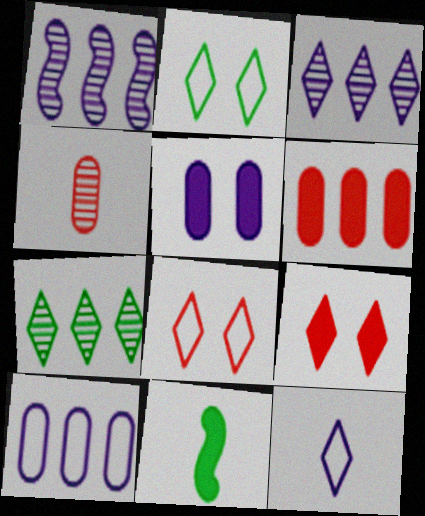[[1, 5, 12], 
[4, 11, 12], 
[7, 9, 12]]